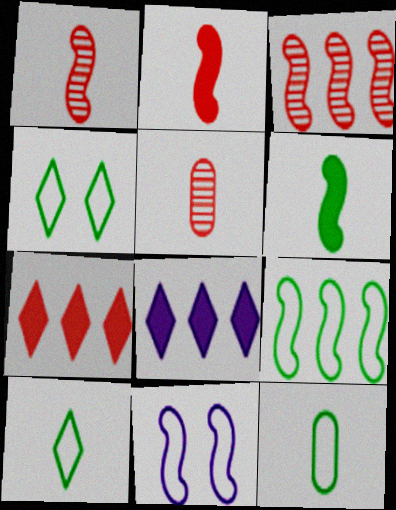[[3, 6, 11], 
[4, 9, 12]]